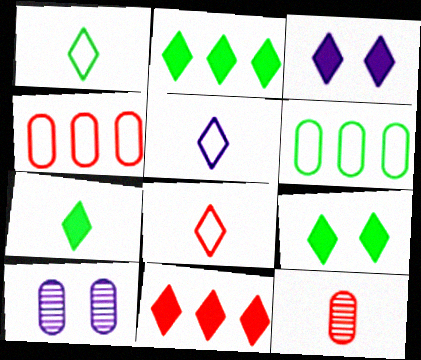[[1, 5, 8], 
[2, 7, 9], 
[3, 7, 11]]